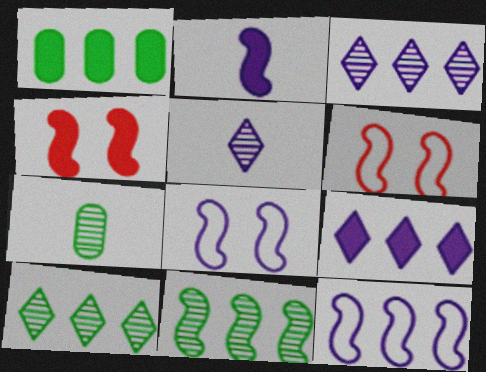[[1, 5, 6], 
[2, 6, 11], 
[6, 7, 9]]